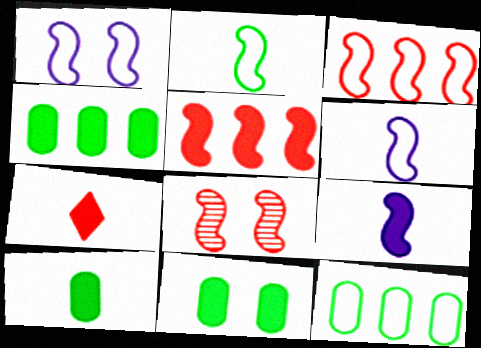[[1, 2, 3], 
[4, 10, 11], 
[7, 9, 10]]